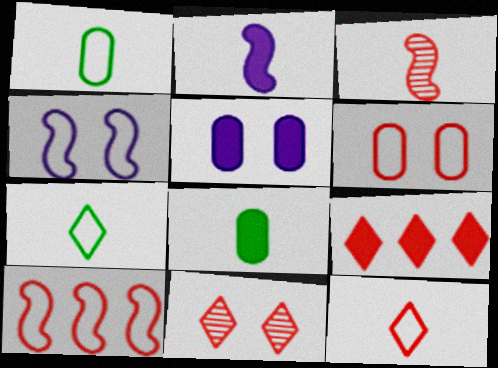[[3, 6, 9], 
[6, 10, 12], 
[9, 11, 12]]